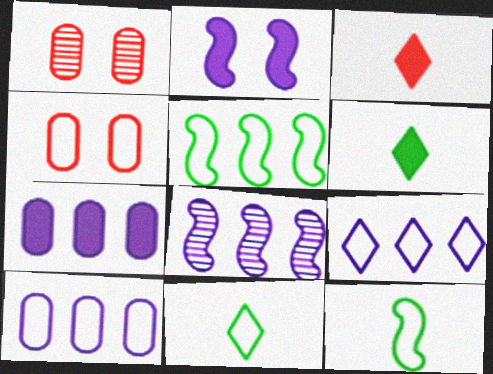[[4, 6, 8], 
[4, 9, 12], 
[7, 8, 9]]